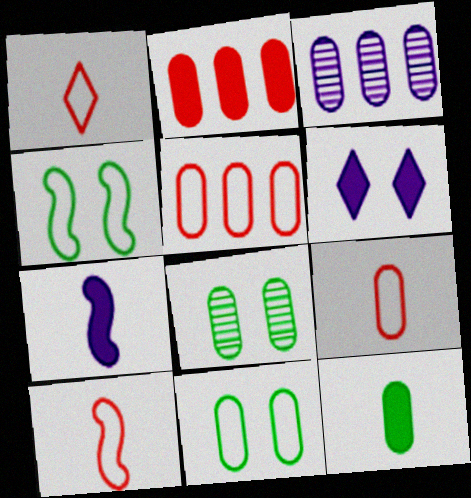[[1, 9, 10]]